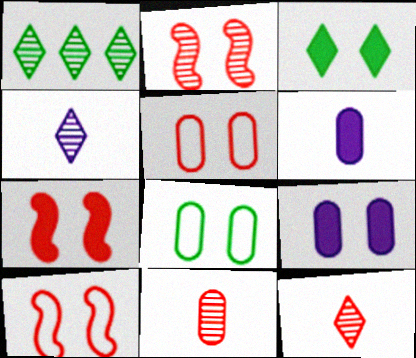[[1, 6, 10], 
[2, 7, 10], 
[3, 7, 9]]